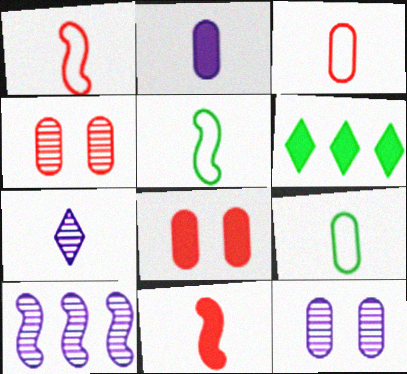[[1, 6, 12], 
[7, 9, 11], 
[7, 10, 12]]